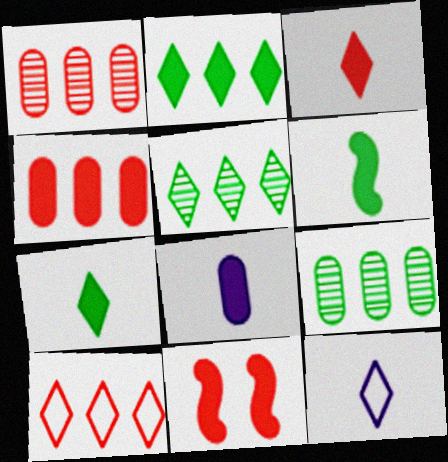[[2, 8, 11], 
[3, 4, 11], 
[3, 6, 8], 
[9, 11, 12]]